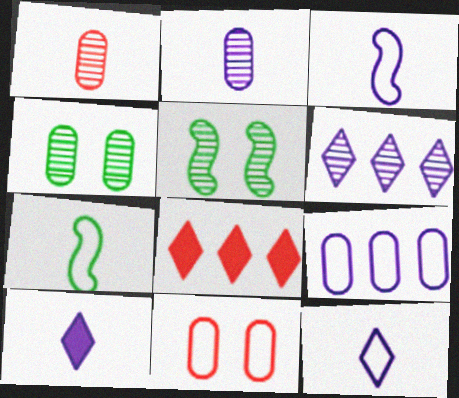[[1, 5, 6], 
[1, 7, 10], 
[2, 3, 10], 
[3, 4, 8]]